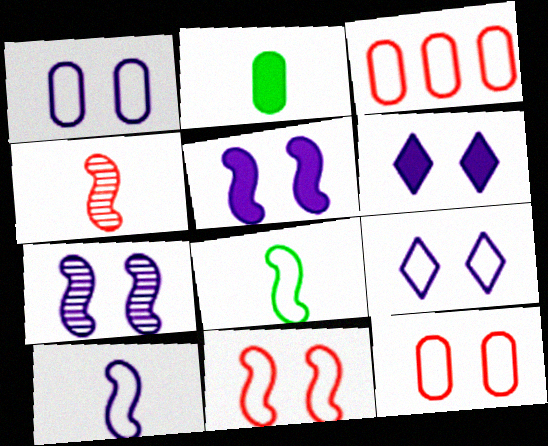[[1, 6, 7], 
[3, 8, 9]]